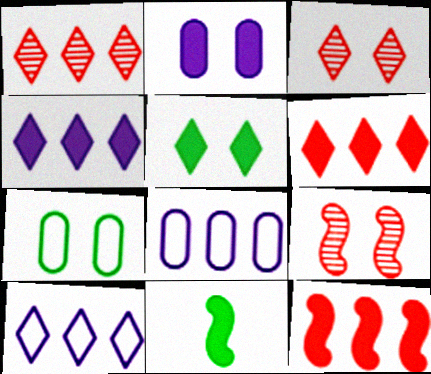[[2, 6, 11], 
[3, 8, 11]]